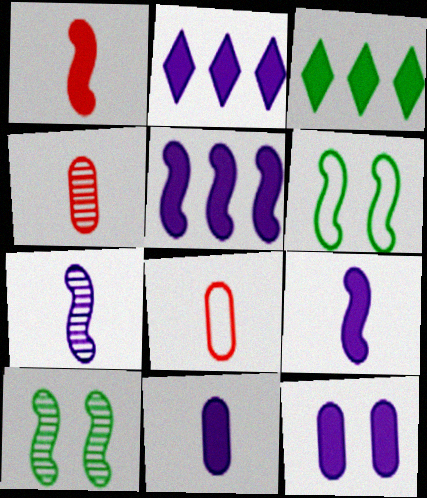[[1, 3, 12], 
[2, 4, 6], 
[2, 8, 10], 
[2, 9, 12]]